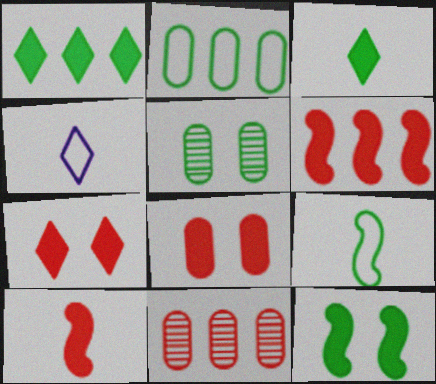[[1, 5, 9], 
[4, 5, 6], 
[4, 11, 12]]